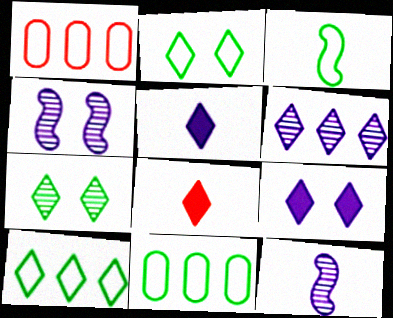[[2, 3, 11], 
[2, 6, 8], 
[4, 8, 11]]